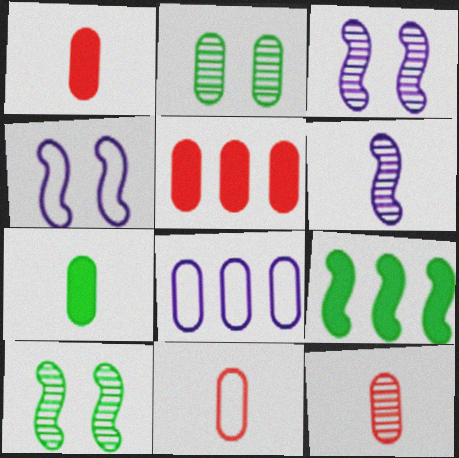[[1, 2, 8], 
[1, 11, 12]]